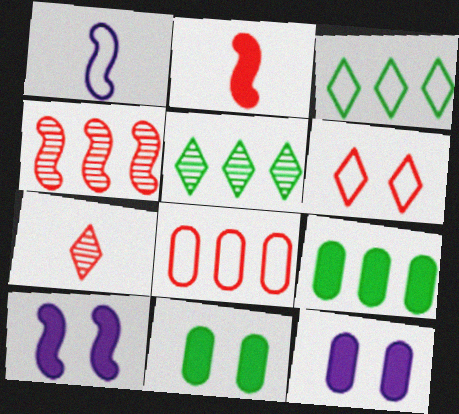[]